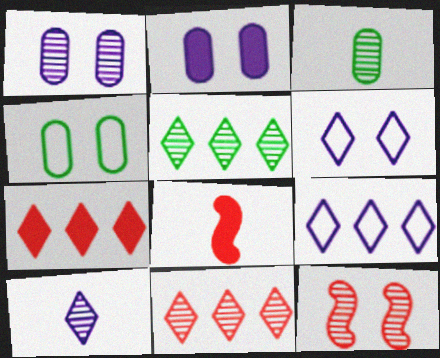[[5, 7, 9]]